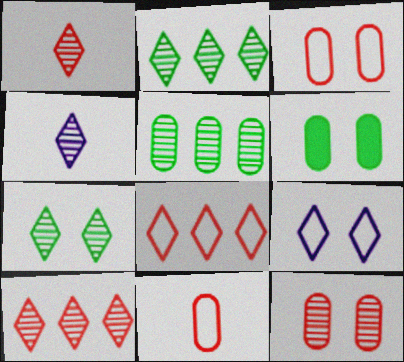[[4, 7, 10]]